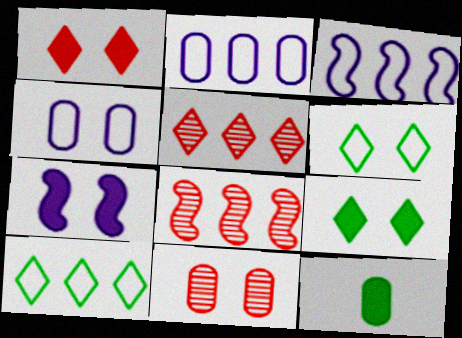[[2, 11, 12], 
[6, 7, 11]]